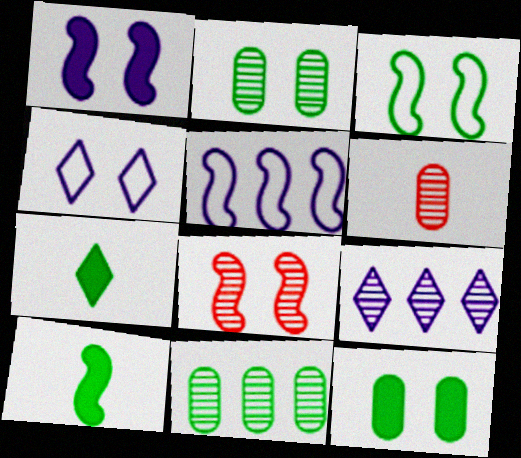[[1, 3, 8], 
[3, 7, 11], 
[4, 8, 12], 
[5, 8, 10]]